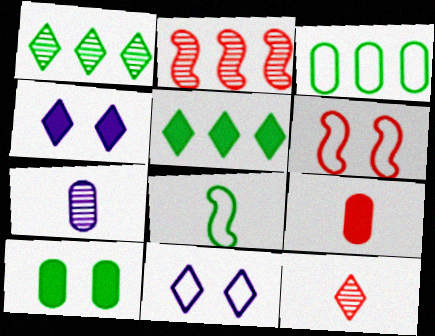[[1, 8, 10], 
[5, 6, 7], 
[5, 11, 12]]